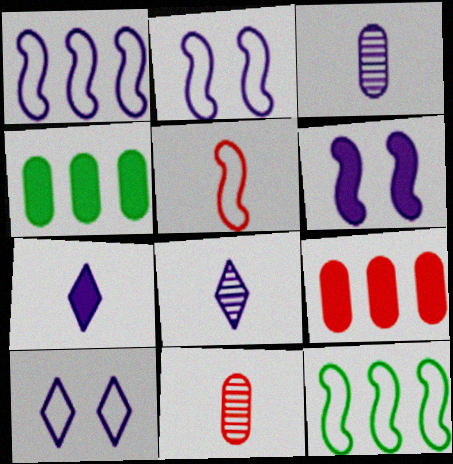[[2, 5, 12]]